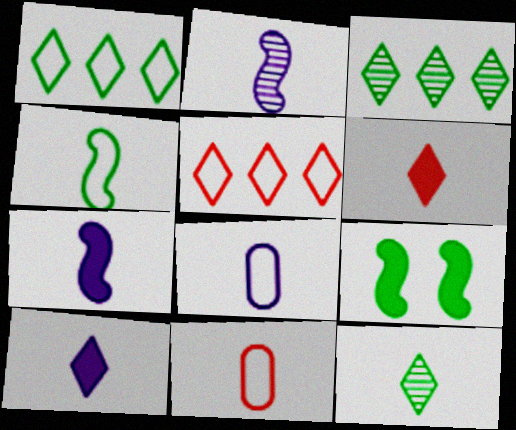[[2, 8, 10], 
[7, 11, 12]]